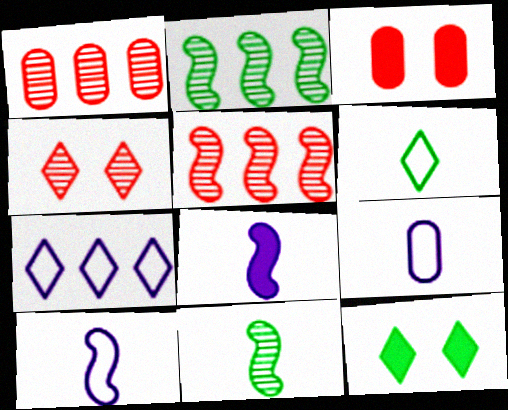[[1, 10, 12], 
[3, 7, 11], 
[5, 9, 12]]